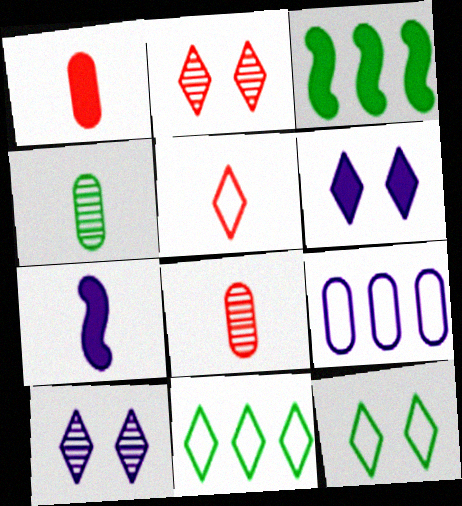[[1, 3, 6], 
[2, 6, 12], 
[3, 4, 12], 
[4, 5, 7], 
[7, 9, 10]]